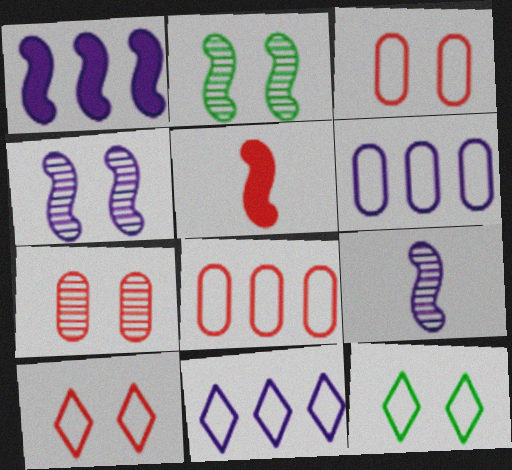[]